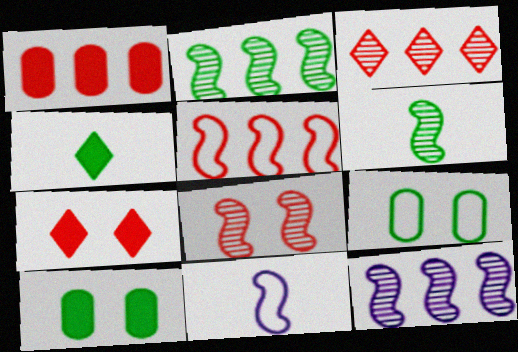[[1, 3, 5], 
[2, 4, 9], 
[3, 10, 11], 
[6, 8, 12]]